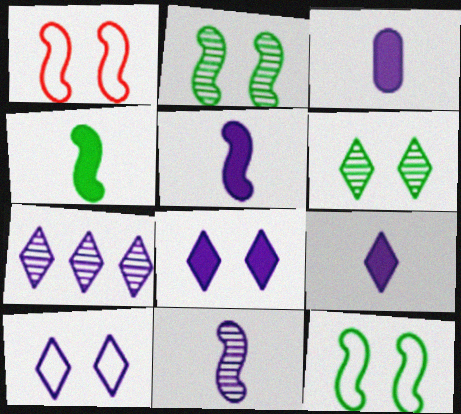[[3, 5, 9], 
[7, 9, 10]]